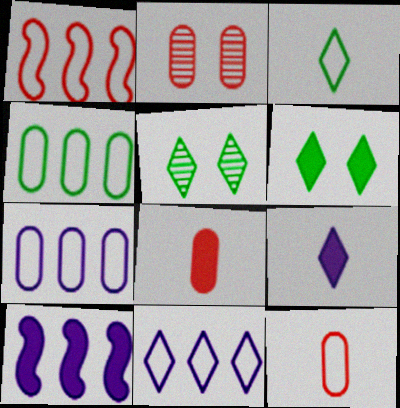[[1, 4, 11], 
[2, 3, 10], 
[5, 10, 12], 
[6, 8, 10]]